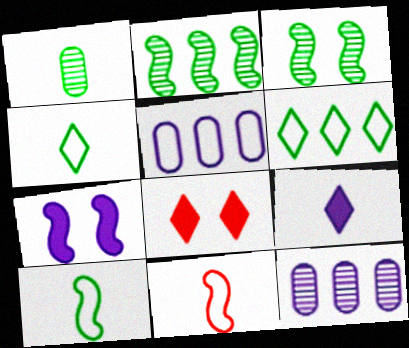[[1, 9, 11], 
[2, 7, 11], 
[8, 10, 12]]